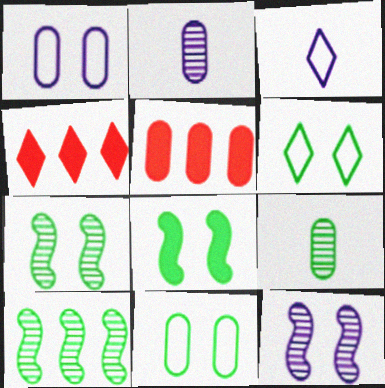[[1, 5, 9], 
[2, 5, 11], 
[3, 5, 7]]